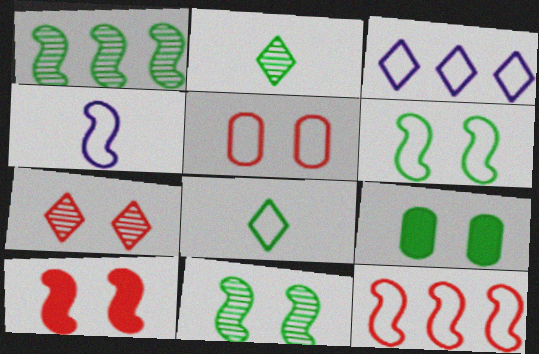[[1, 4, 10], 
[1, 8, 9], 
[4, 6, 12], 
[5, 7, 10]]